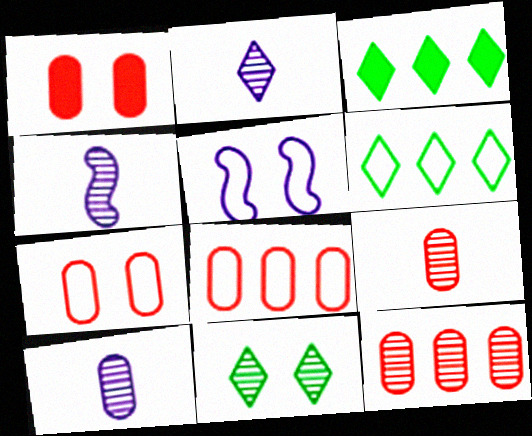[[1, 4, 6], 
[1, 5, 11], 
[1, 8, 9], 
[2, 4, 10], 
[3, 4, 7], 
[3, 5, 9], 
[4, 11, 12]]